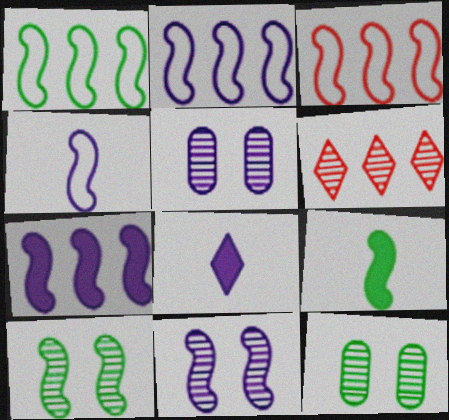[[1, 2, 3], 
[1, 9, 10], 
[2, 5, 8], 
[3, 8, 12], 
[3, 9, 11], 
[4, 7, 11]]